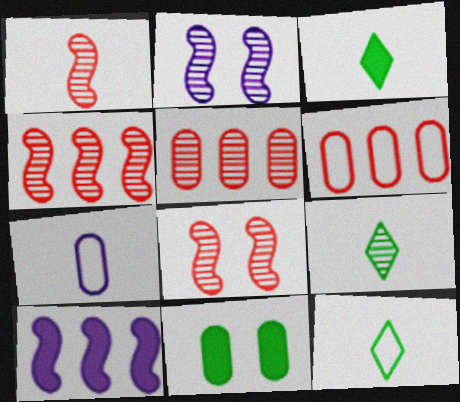[[1, 3, 7], 
[1, 4, 8], 
[2, 3, 6], 
[2, 5, 9], 
[3, 9, 12], 
[5, 7, 11]]